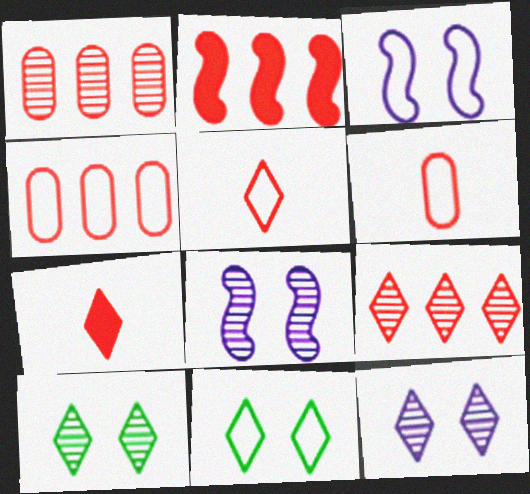[[2, 4, 9]]